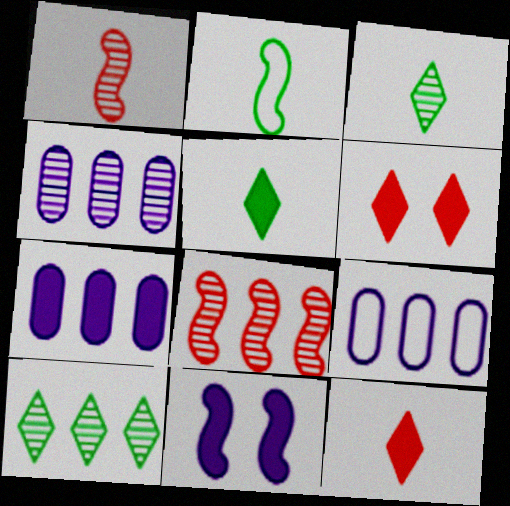[[2, 4, 6], 
[2, 8, 11], 
[4, 7, 9], 
[4, 8, 10]]